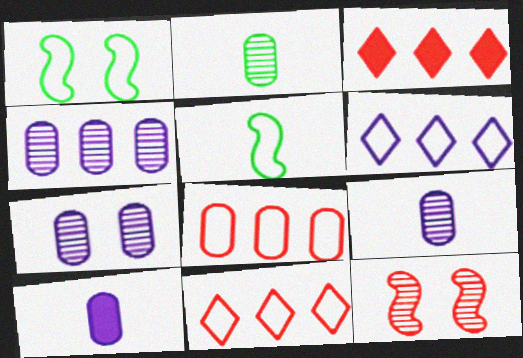[[1, 3, 9], 
[3, 5, 7], 
[4, 7, 9]]